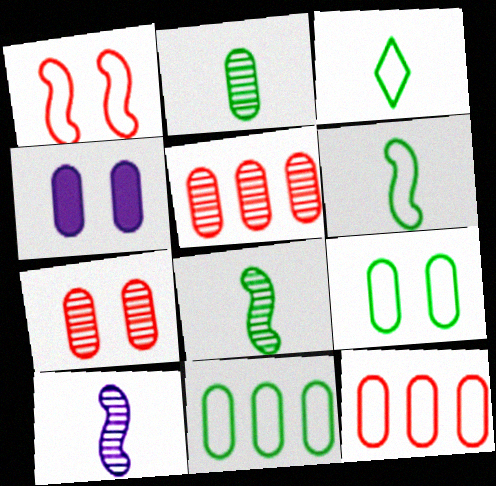[[2, 4, 12], 
[4, 7, 9]]